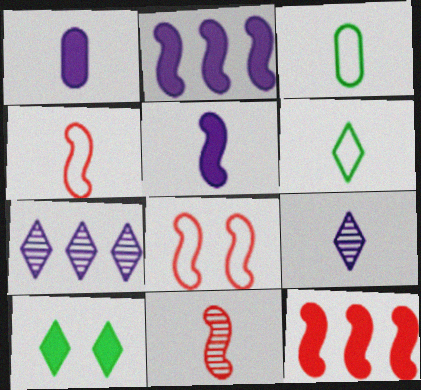[[1, 6, 11], 
[1, 10, 12], 
[8, 11, 12]]